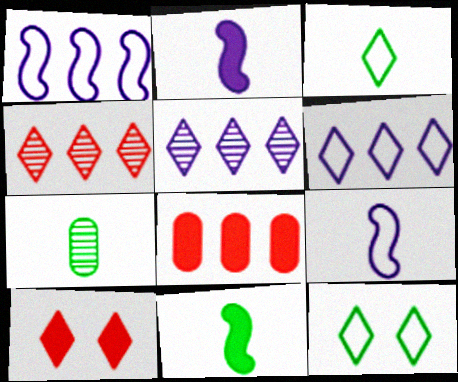[[1, 7, 10], 
[3, 5, 10], 
[3, 7, 11]]